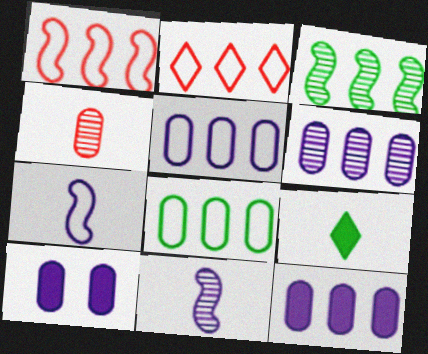[[2, 3, 12], 
[4, 7, 9], 
[4, 8, 10], 
[5, 6, 12]]